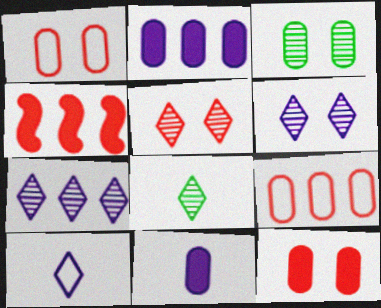[[3, 4, 10], 
[3, 9, 11], 
[5, 7, 8]]